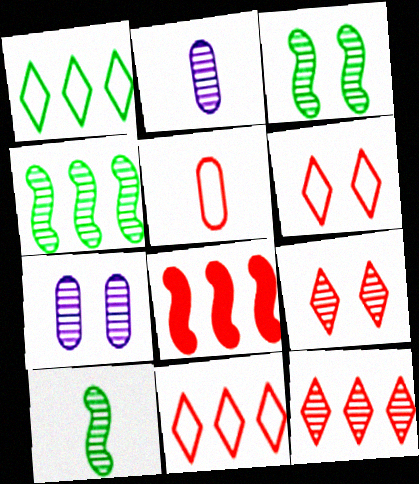[[2, 3, 12], 
[2, 4, 9], 
[3, 4, 10], 
[3, 7, 9], 
[5, 8, 9], 
[7, 10, 12]]